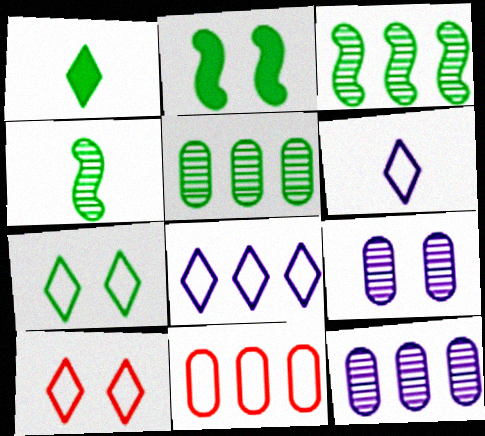[[2, 9, 10]]